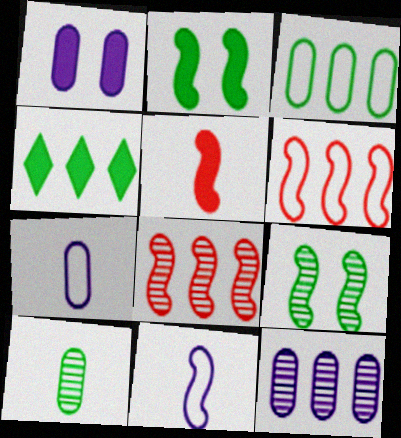[[1, 4, 5], 
[1, 7, 12], 
[2, 8, 11], 
[4, 6, 12]]